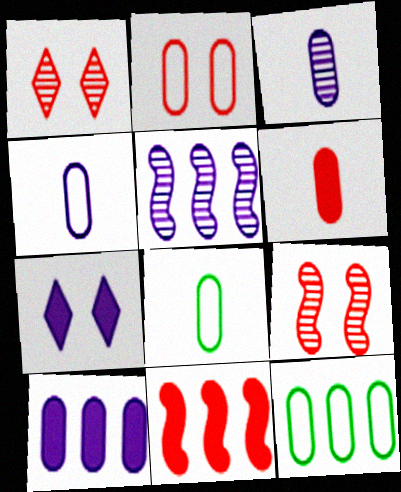[[2, 4, 12], 
[3, 6, 8], 
[4, 5, 7]]